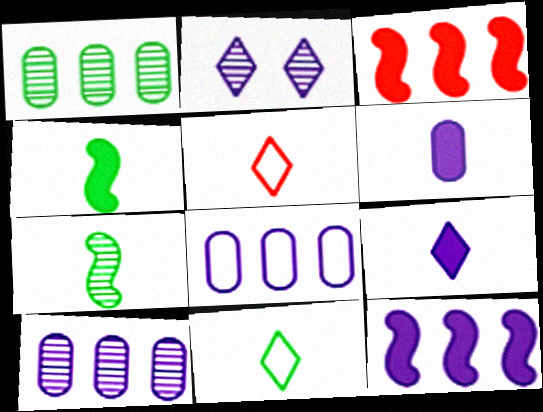[[5, 6, 7]]